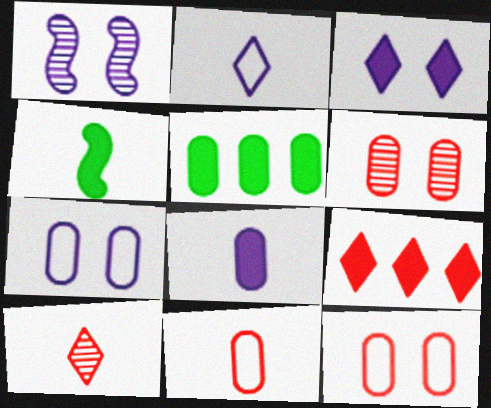[[1, 3, 7]]